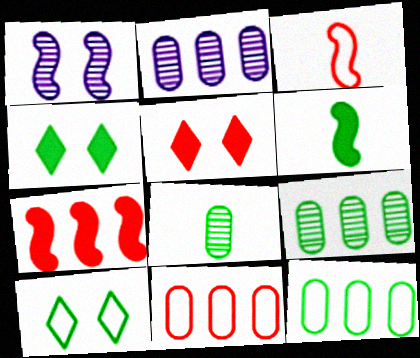[[2, 3, 4], 
[6, 9, 10]]